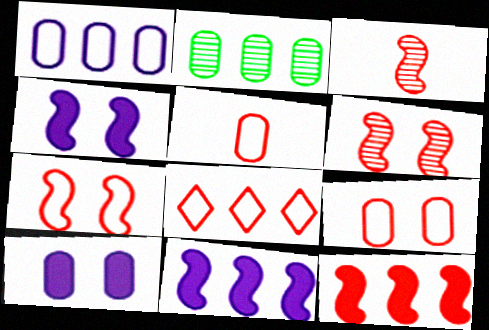[[2, 5, 10], 
[2, 8, 11], 
[3, 7, 12], 
[5, 7, 8]]